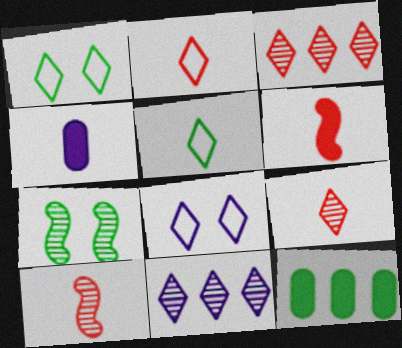[[4, 5, 10], 
[5, 7, 12], 
[8, 10, 12]]